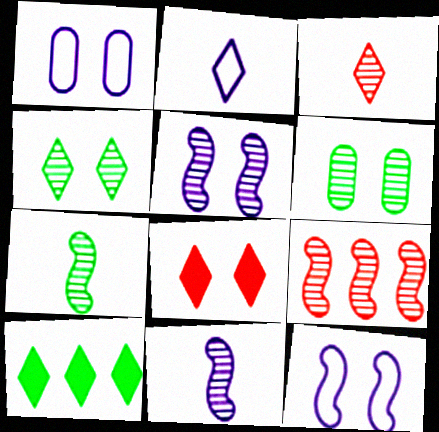[[5, 7, 9], 
[6, 8, 12]]